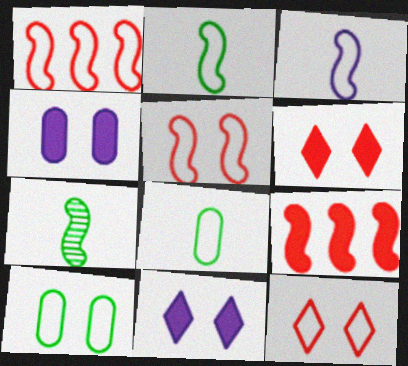[]